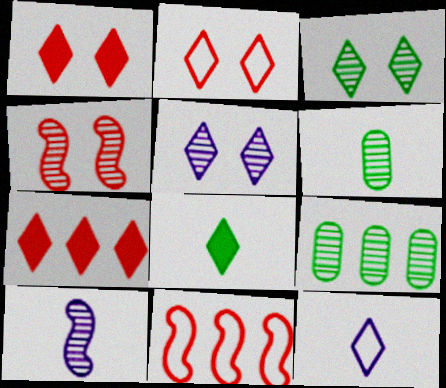[[3, 7, 12]]